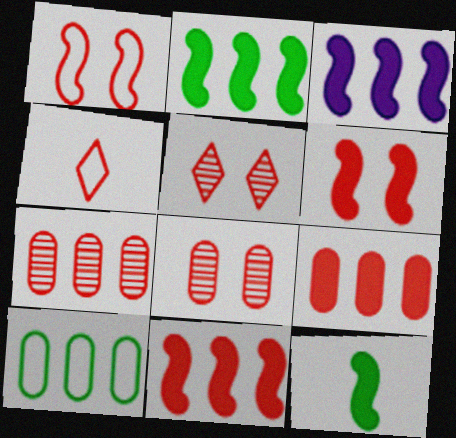[[2, 3, 11], 
[3, 6, 12], 
[4, 6, 7], 
[4, 8, 11]]